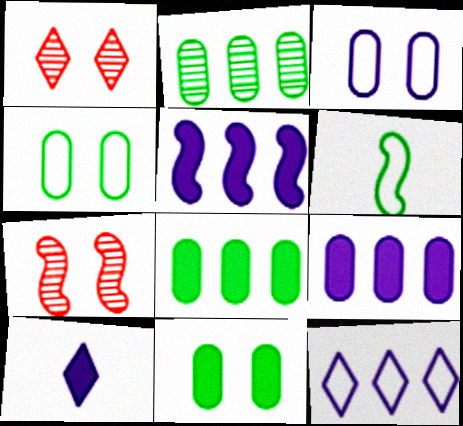[[1, 6, 9], 
[5, 6, 7]]